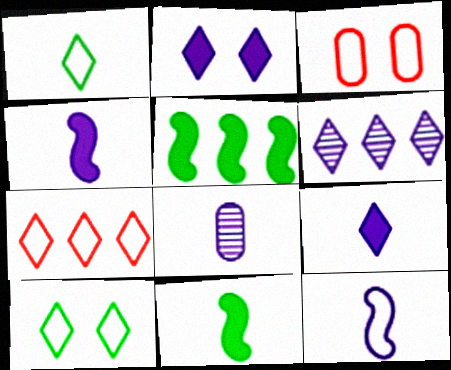[[3, 6, 11], 
[8, 9, 12]]